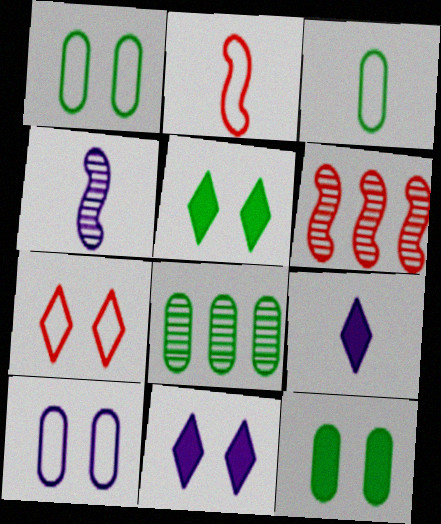[[1, 6, 9], 
[2, 8, 11], 
[3, 6, 11], 
[3, 8, 12]]